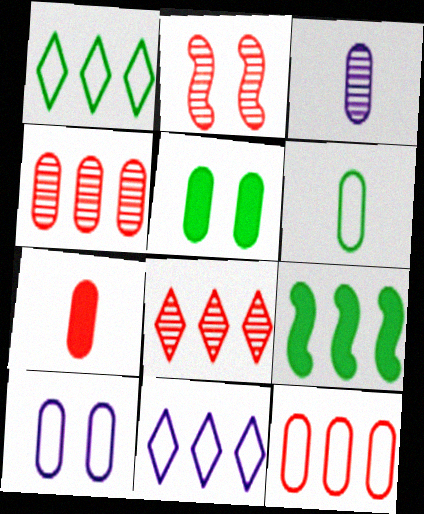[[3, 5, 12], 
[3, 6, 7], 
[4, 9, 11], 
[6, 10, 12]]